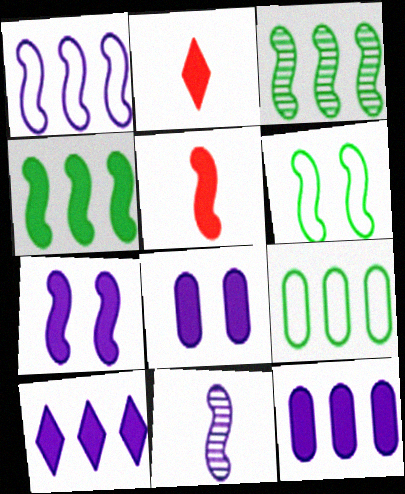[[1, 7, 11], 
[2, 4, 8], 
[4, 5, 7]]